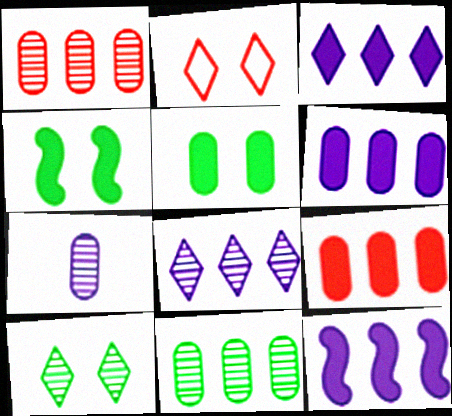[[3, 6, 12]]